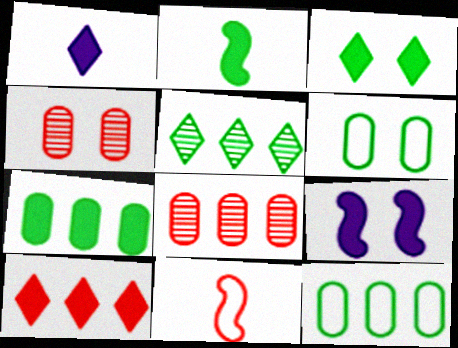[[1, 3, 10], 
[2, 3, 7], 
[2, 5, 6], 
[4, 10, 11]]